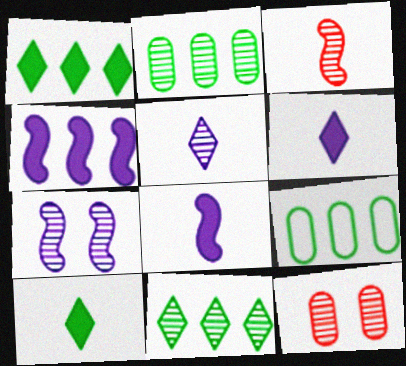[]